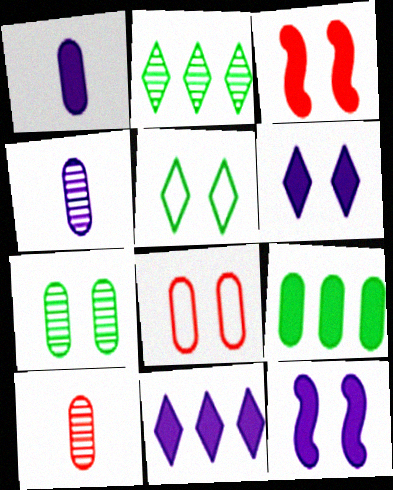[[1, 11, 12], 
[4, 8, 9]]